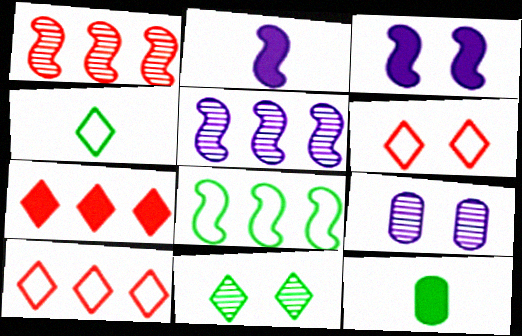[[3, 7, 12], 
[5, 6, 12], 
[8, 11, 12]]